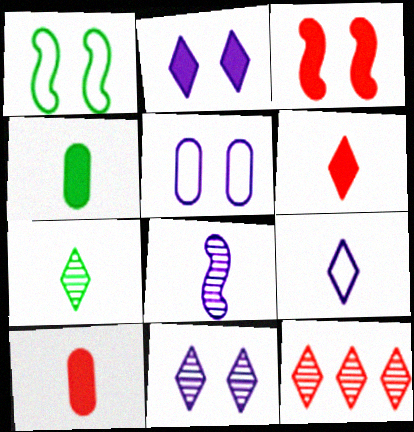[[6, 7, 9], 
[7, 11, 12]]